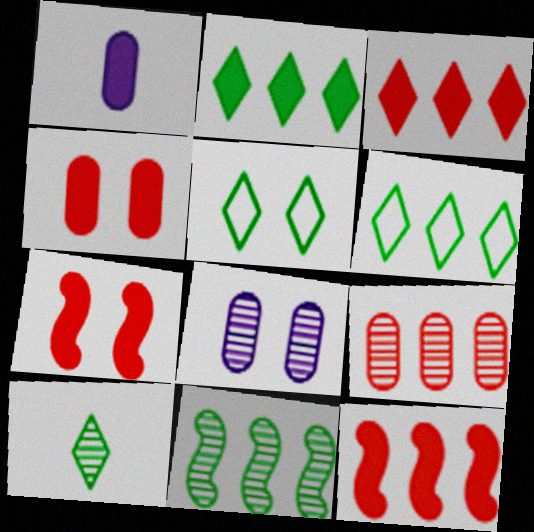[[1, 2, 7], 
[2, 5, 10], 
[5, 7, 8]]